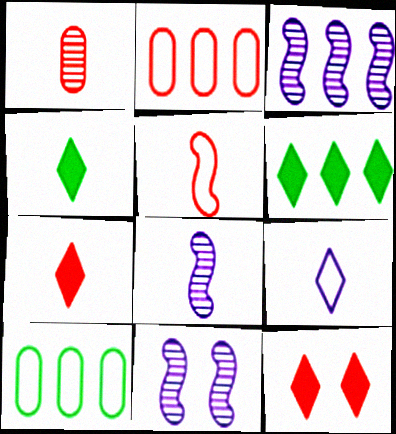[[1, 5, 7], 
[2, 3, 6], 
[2, 4, 11], 
[3, 8, 11], 
[7, 10, 11], 
[8, 10, 12]]